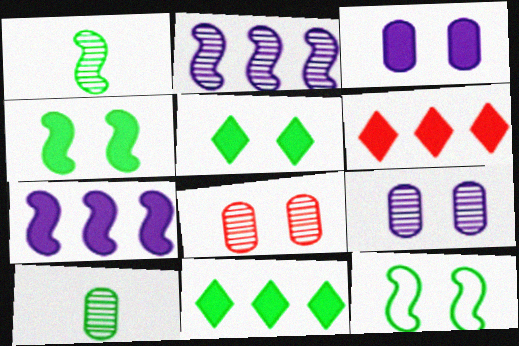[[10, 11, 12]]